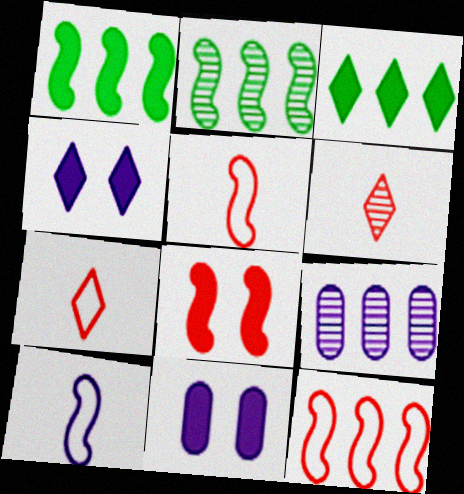[[2, 7, 11], 
[2, 8, 10], 
[3, 9, 12], 
[4, 9, 10]]